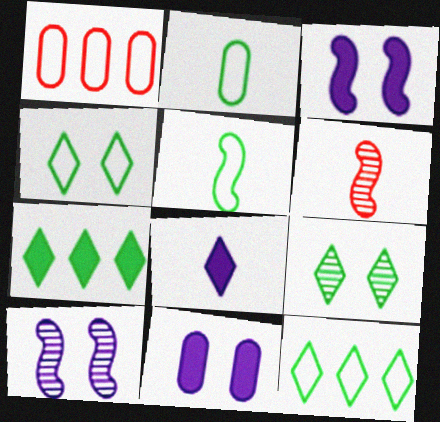[[2, 6, 8], 
[6, 11, 12]]